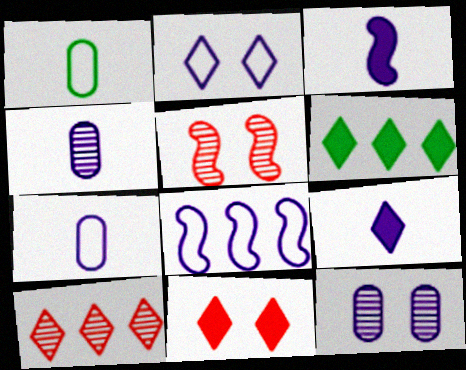[[2, 7, 8], 
[5, 6, 7], 
[6, 9, 11], 
[8, 9, 12]]